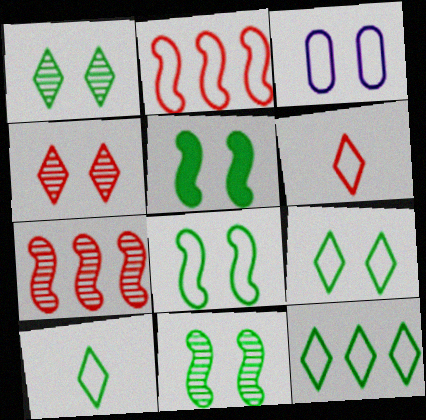[[2, 3, 10], 
[3, 4, 5], 
[5, 8, 11], 
[9, 10, 12]]